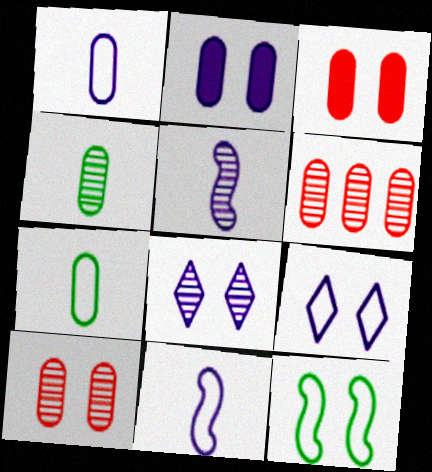[[2, 6, 7], 
[3, 8, 12]]